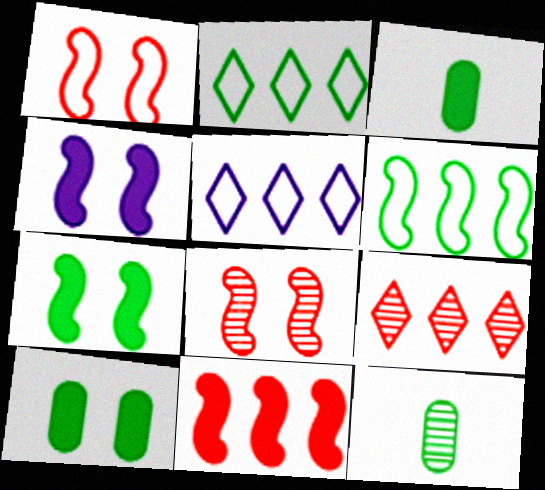[[2, 7, 12], 
[3, 5, 8]]